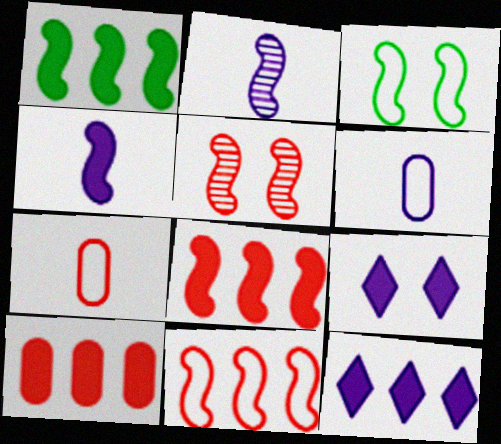[[1, 10, 12], 
[2, 3, 8]]